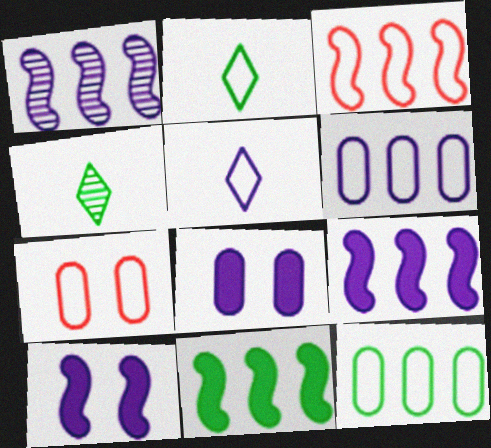[[1, 3, 11], 
[1, 5, 8], 
[3, 4, 8], 
[4, 7, 9]]